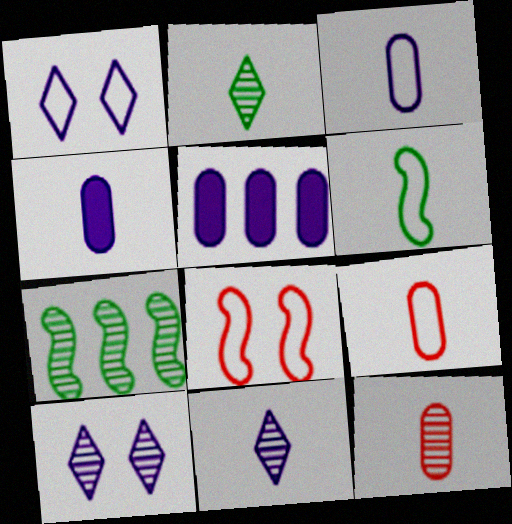[[2, 5, 8], 
[7, 10, 12]]